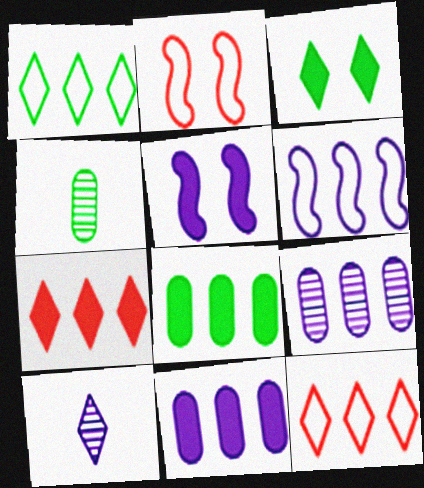[[2, 8, 10], 
[3, 10, 12], 
[4, 5, 12]]